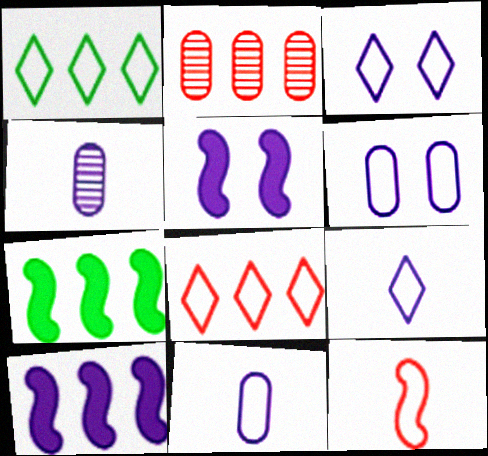[[1, 2, 10], 
[1, 6, 12], 
[3, 4, 10]]